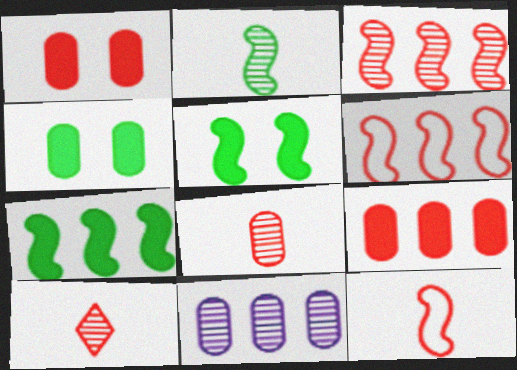[[1, 6, 10]]